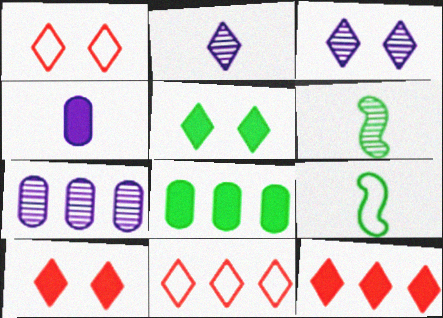[[1, 3, 5], 
[2, 5, 11], 
[7, 9, 10]]